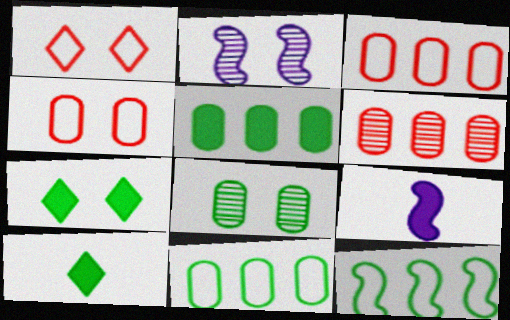[[2, 3, 10], 
[2, 4, 7], 
[8, 10, 12]]